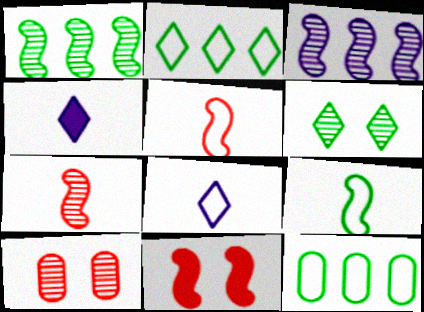[[3, 9, 11]]